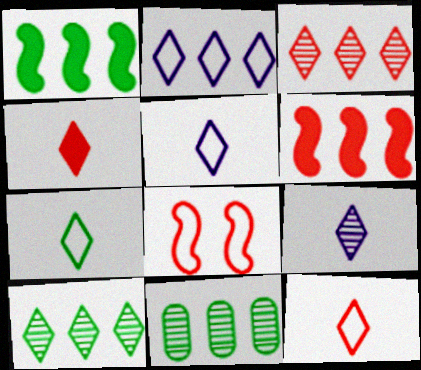[[2, 6, 11], 
[4, 7, 9], 
[5, 7, 12]]